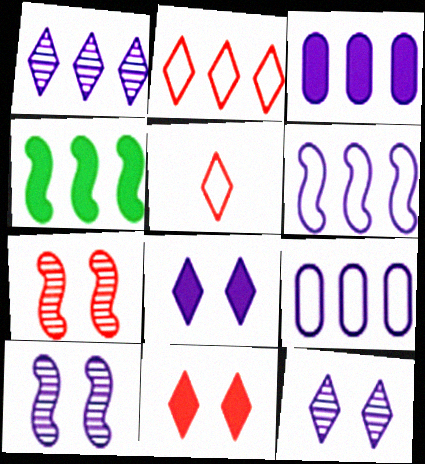[[1, 3, 6]]